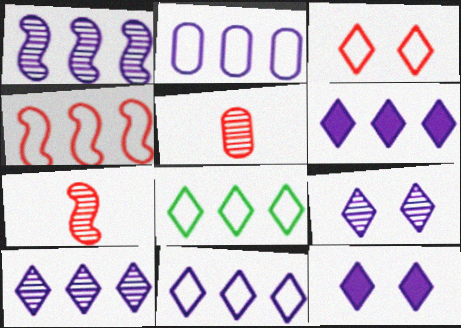[[1, 2, 6], 
[2, 4, 8], 
[6, 10, 11]]